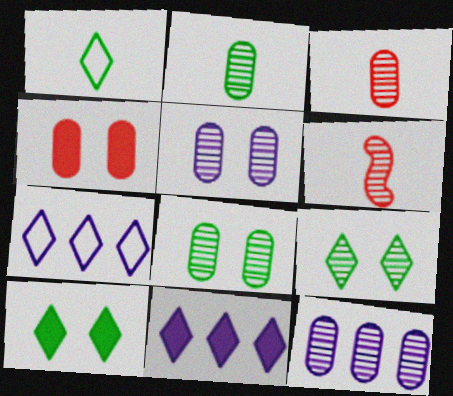[[3, 8, 12], 
[6, 9, 12]]